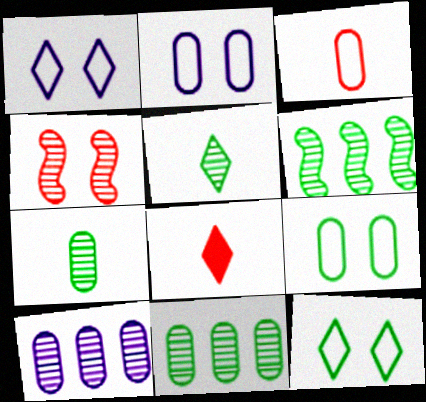[[2, 6, 8], 
[4, 5, 10]]